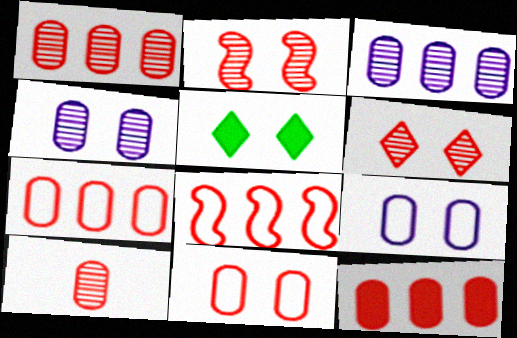[[1, 7, 12], 
[2, 5, 9], 
[10, 11, 12]]